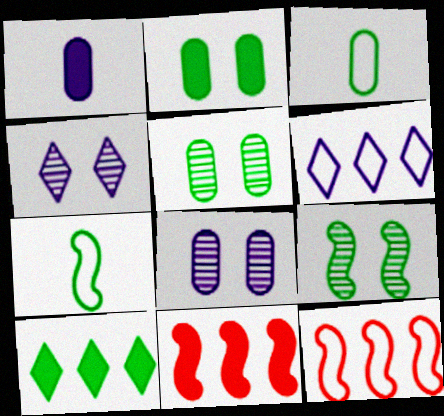[[3, 4, 11], 
[3, 9, 10], 
[5, 7, 10]]